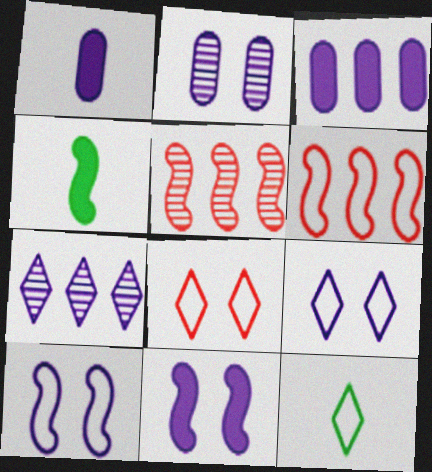[[1, 7, 10], 
[2, 9, 11], 
[4, 5, 10]]